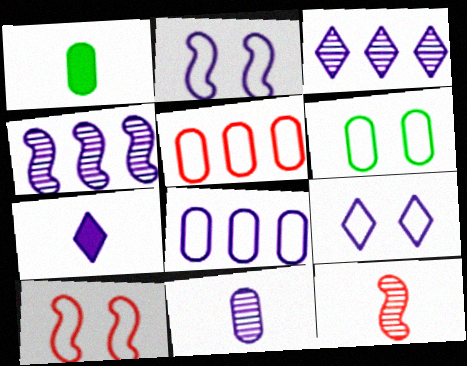[[1, 3, 10], 
[3, 7, 9], 
[6, 9, 10]]